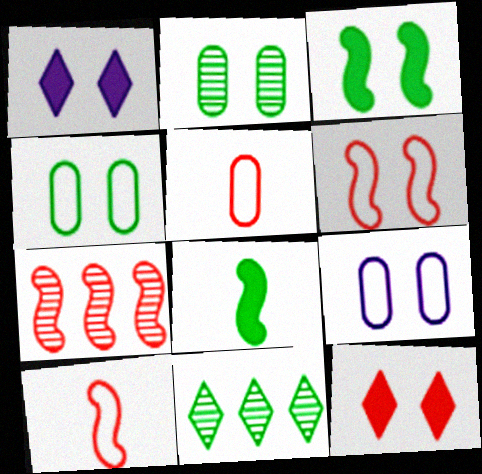[[1, 2, 6], 
[4, 8, 11], 
[5, 7, 12]]